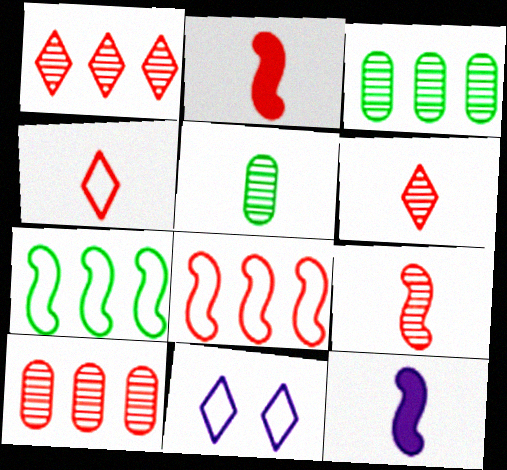[[2, 3, 11], 
[4, 5, 12]]